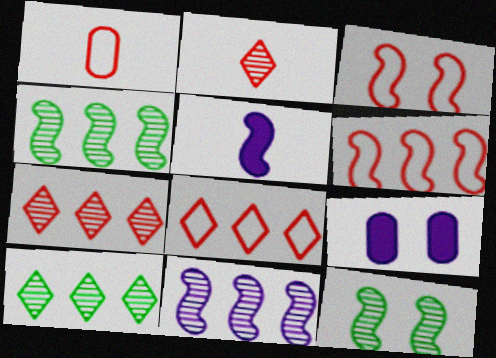[[1, 3, 8], 
[3, 4, 5], 
[5, 6, 12]]